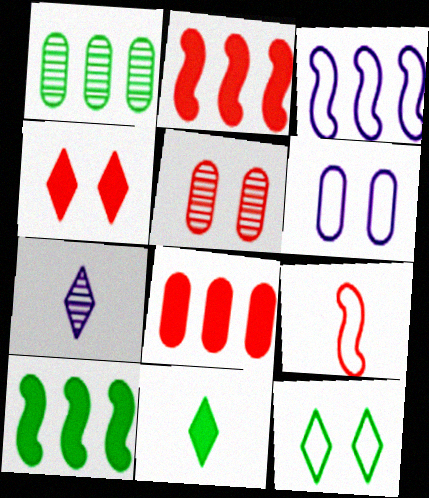[[3, 5, 11]]